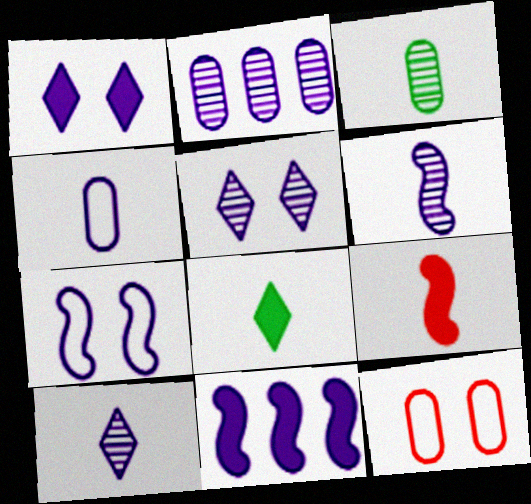[[2, 5, 6], 
[4, 5, 11], 
[6, 7, 11]]